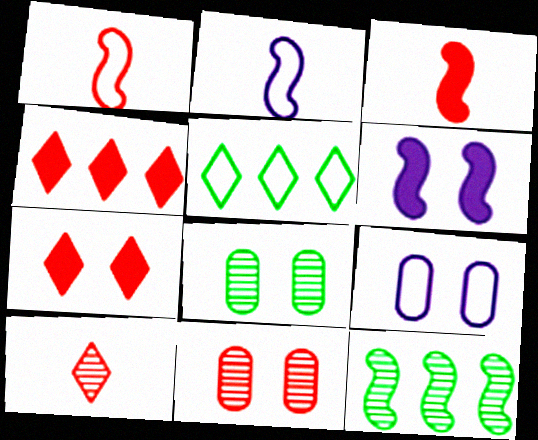[[1, 4, 11], 
[1, 5, 9], 
[1, 6, 12], 
[2, 4, 8]]